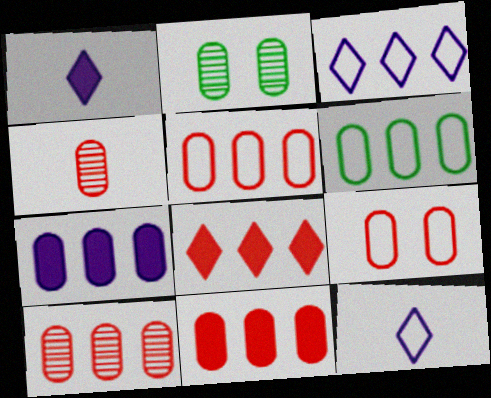[[4, 9, 11], 
[5, 10, 11], 
[6, 7, 10]]